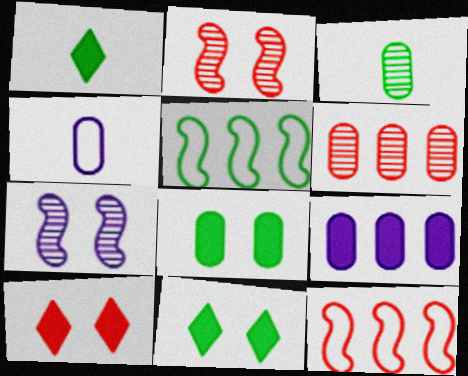[[3, 5, 11], 
[4, 6, 8]]